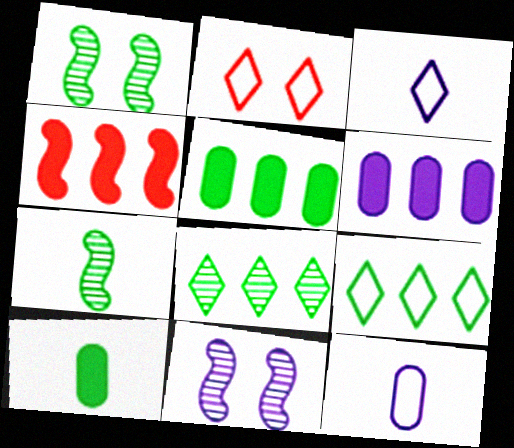[[1, 9, 10], 
[2, 3, 9], 
[2, 6, 7], 
[3, 6, 11]]